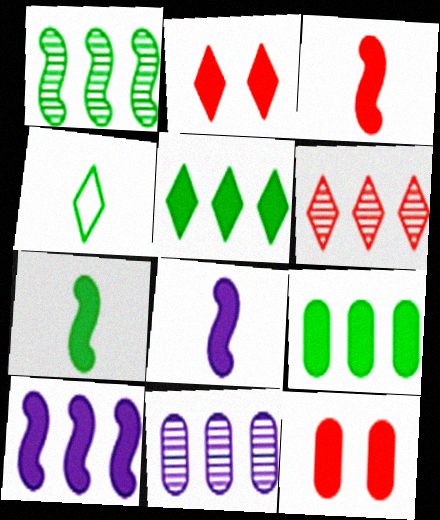[[1, 6, 11], 
[2, 8, 9], 
[3, 7, 8], 
[5, 8, 12]]